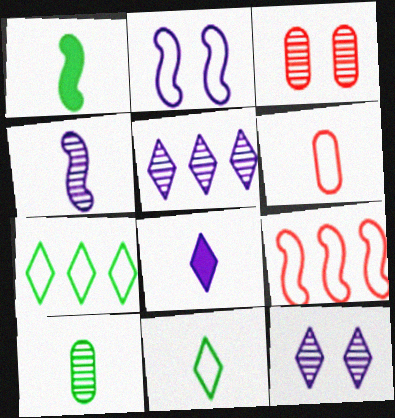[[1, 10, 11], 
[2, 6, 7]]